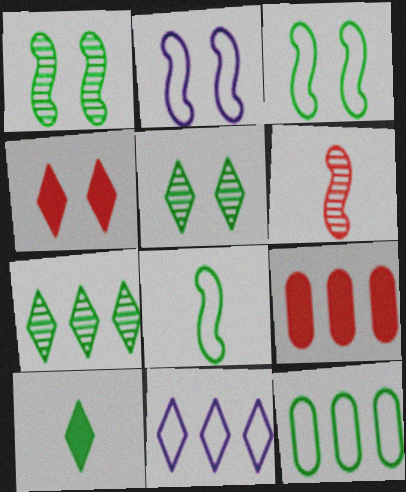[[1, 10, 12]]